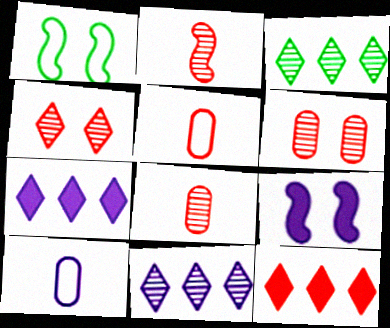[[1, 7, 8], 
[3, 5, 9], 
[9, 10, 11]]